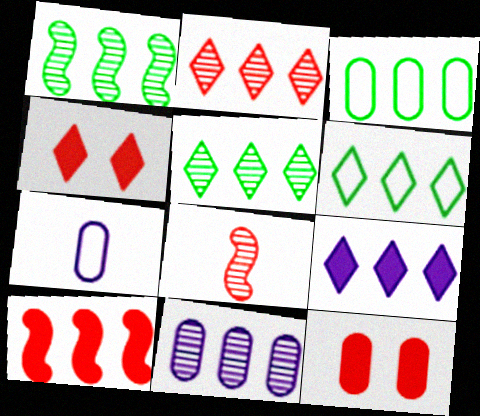[[1, 2, 11], 
[1, 4, 7], 
[2, 6, 9], 
[6, 10, 11]]